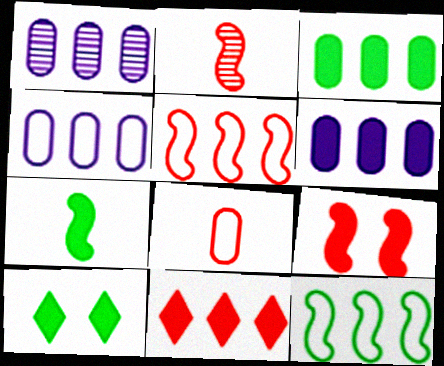[[1, 4, 6], 
[1, 11, 12], 
[2, 4, 10], 
[2, 5, 9], 
[3, 7, 10]]